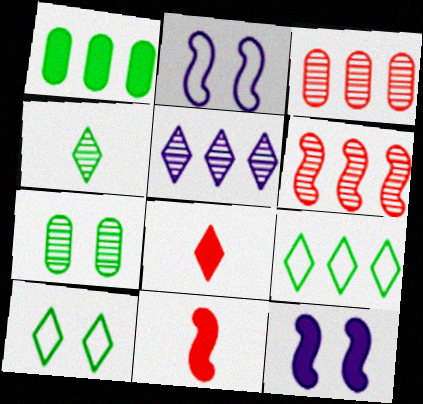[[1, 8, 12], 
[5, 8, 10]]